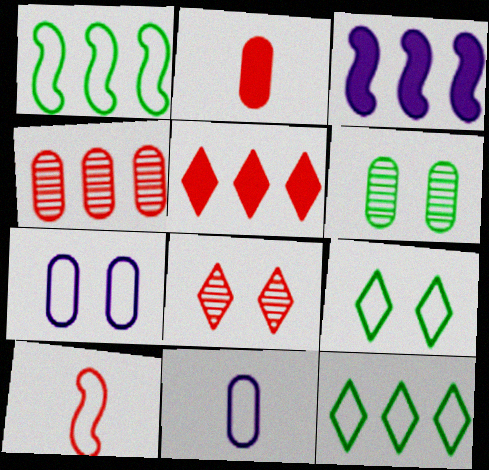[[3, 4, 12], 
[7, 10, 12]]